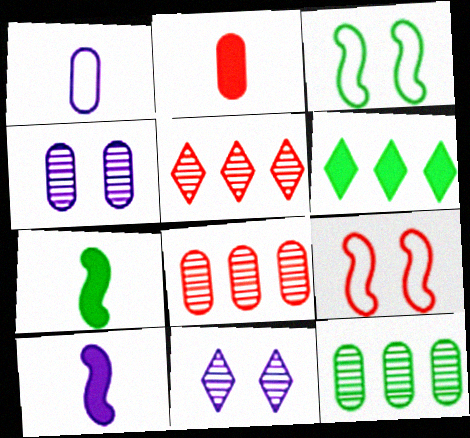[[2, 5, 9]]